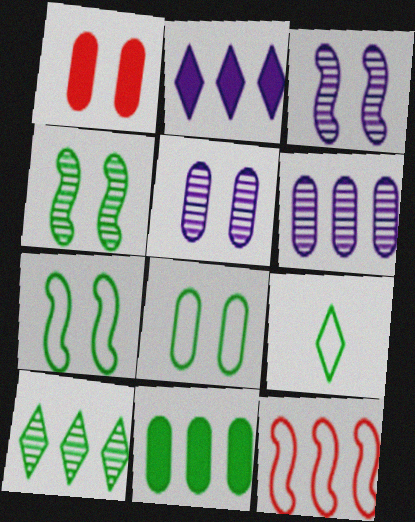[[1, 5, 8], 
[4, 9, 11]]